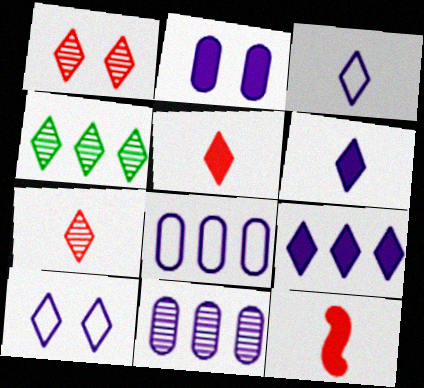[[4, 5, 10]]